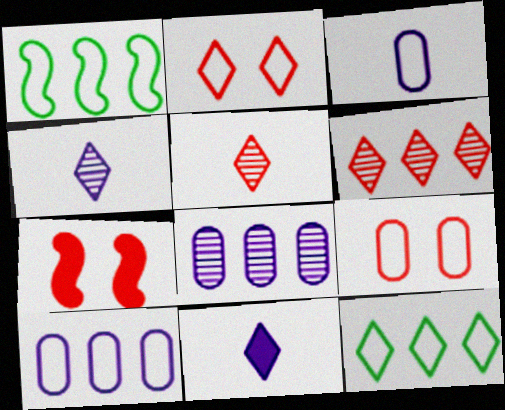[[1, 2, 3]]